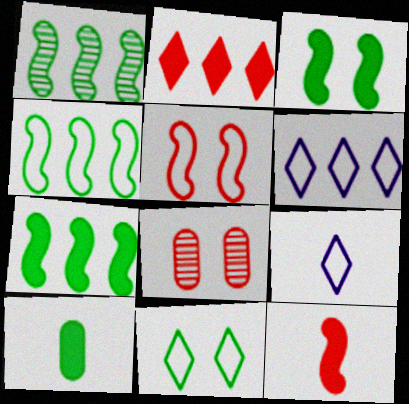[[1, 4, 7], 
[1, 10, 11], 
[7, 8, 9]]